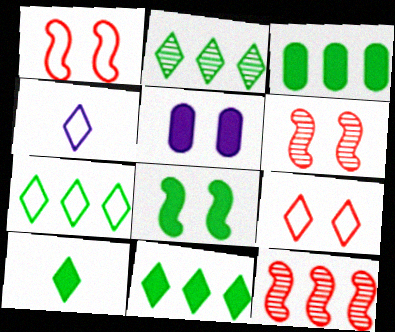[[2, 7, 11], 
[3, 4, 6], 
[3, 8, 10], 
[4, 7, 9]]